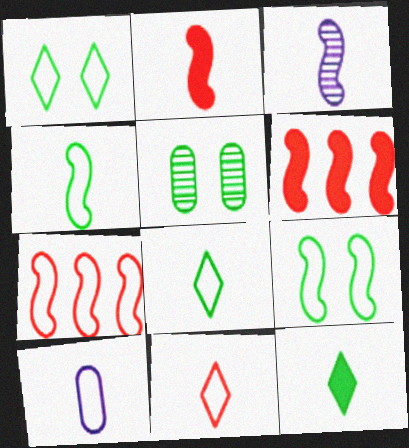[[1, 7, 10], 
[2, 3, 4], 
[3, 6, 9], 
[4, 10, 11]]